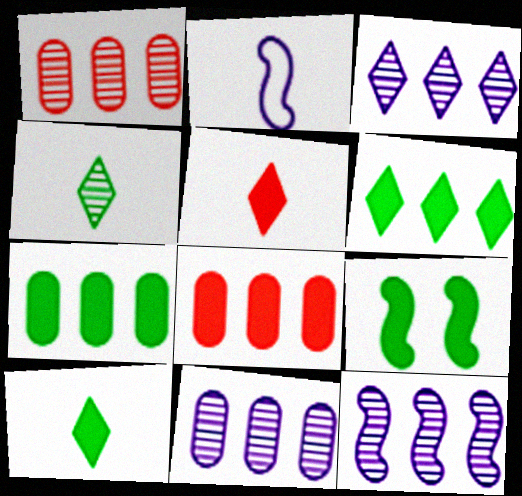[[3, 11, 12], 
[7, 9, 10]]